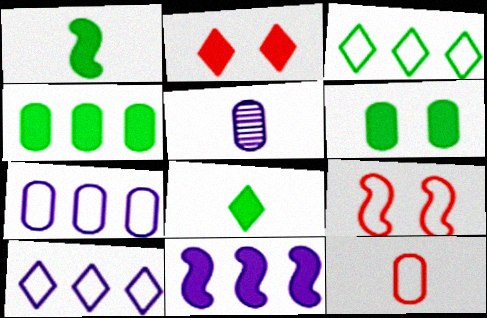[]